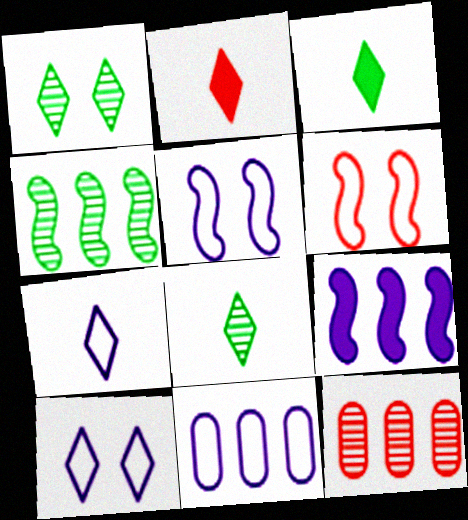[[2, 6, 12], 
[2, 7, 8], 
[3, 5, 12], 
[5, 7, 11]]